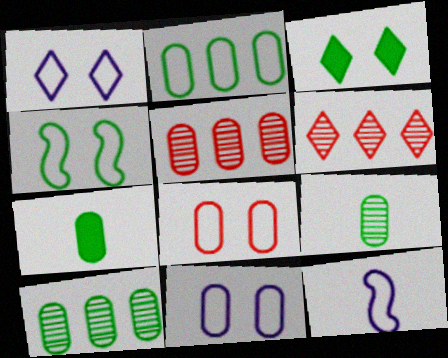[[1, 4, 8], 
[3, 5, 12], 
[5, 7, 11]]